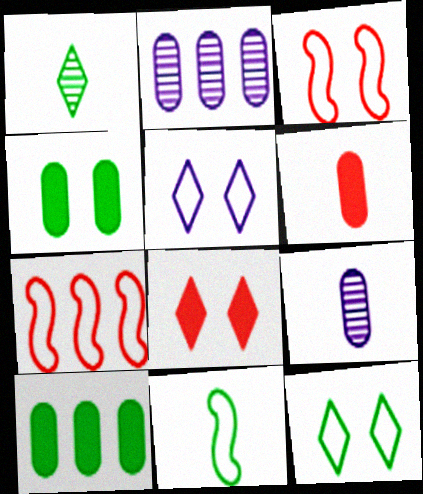[[2, 8, 11]]